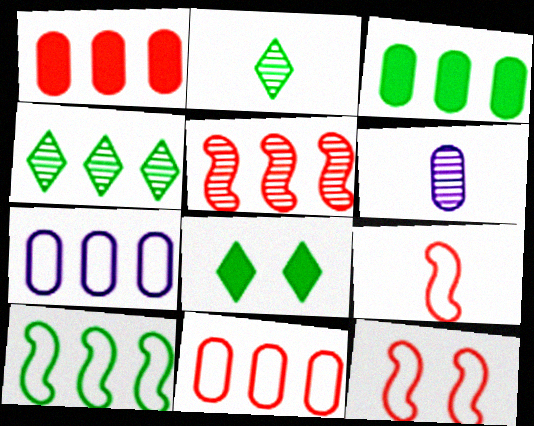[[3, 4, 10]]